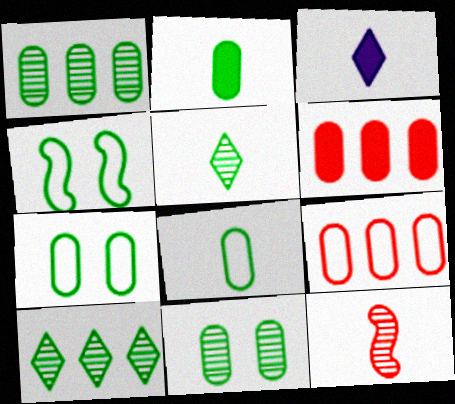[[1, 2, 7], 
[2, 4, 10], 
[3, 8, 12]]